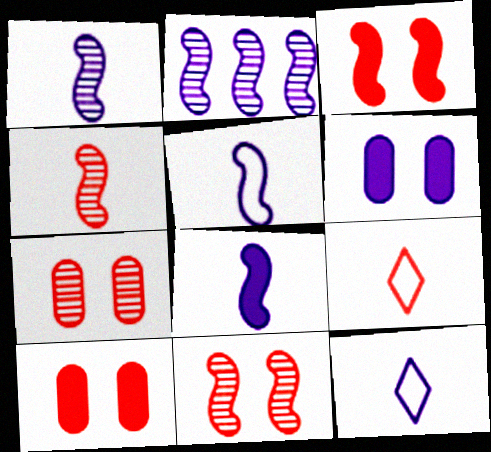[[1, 5, 8], 
[2, 6, 12]]